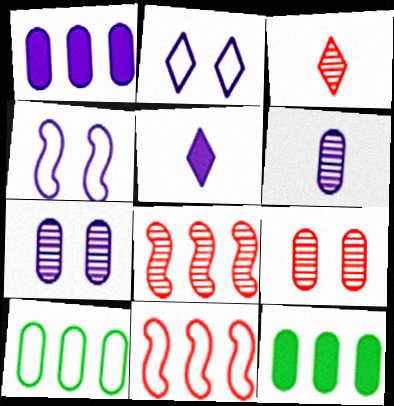[[3, 4, 12], 
[3, 8, 9]]